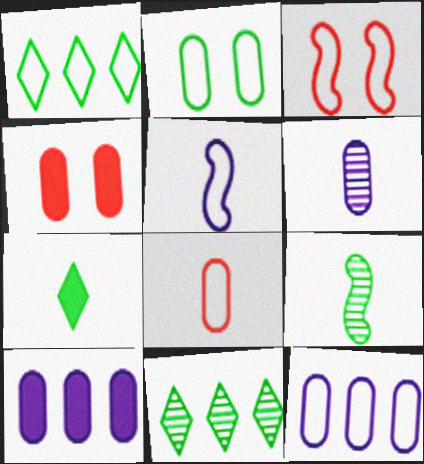[[2, 8, 12], 
[4, 5, 11]]